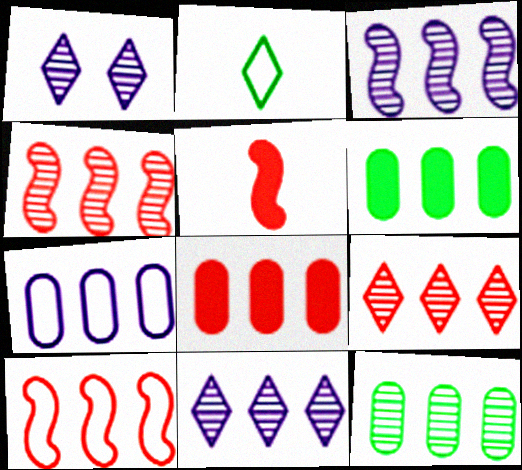[[3, 9, 12], 
[4, 11, 12], 
[6, 10, 11], 
[7, 8, 12], 
[8, 9, 10]]